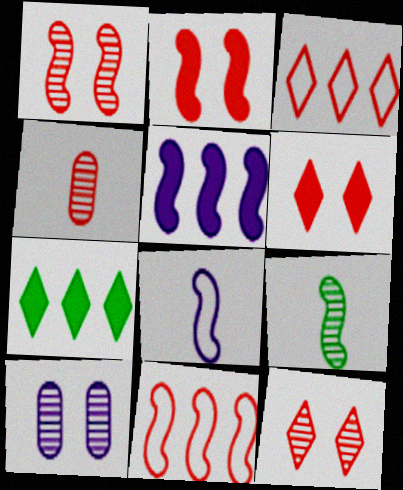[[2, 3, 4], 
[4, 6, 11]]